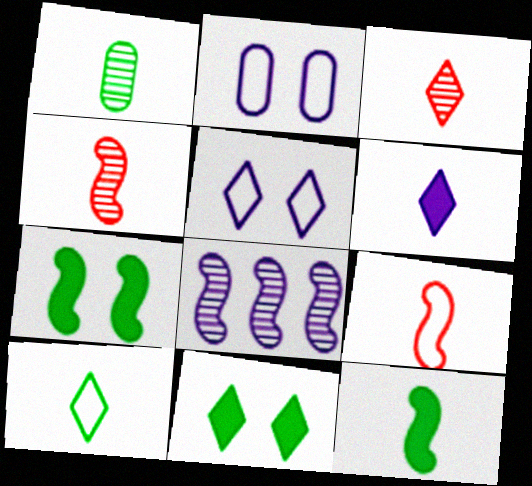[[1, 6, 9], 
[1, 10, 12], 
[2, 6, 8], 
[3, 6, 10], 
[7, 8, 9]]